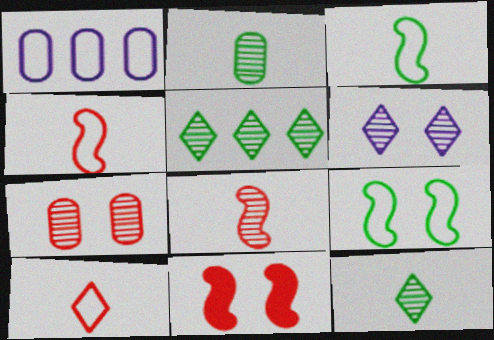[[1, 9, 10], 
[1, 11, 12]]